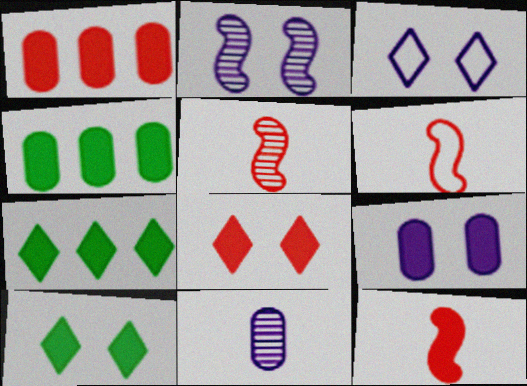[[1, 8, 12], 
[2, 3, 9], 
[3, 4, 5], 
[5, 6, 12], 
[7, 9, 12]]